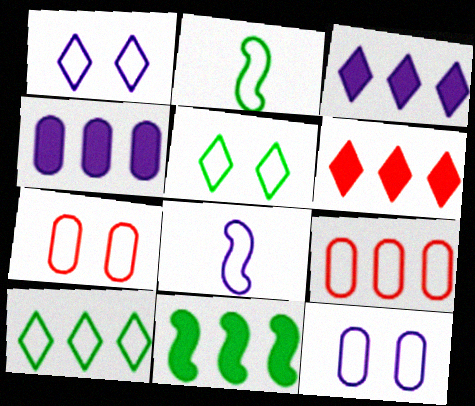[[1, 2, 9], 
[4, 6, 11], 
[5, 8, 9], 
[7, 8, 10]]